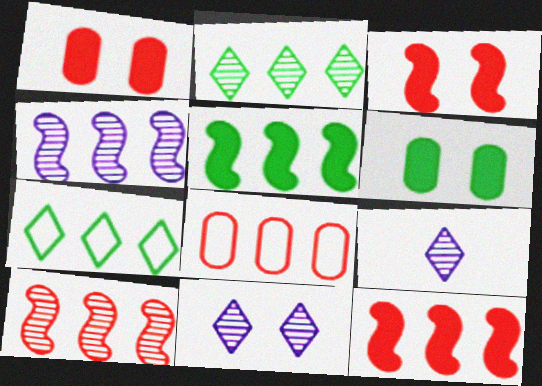[]